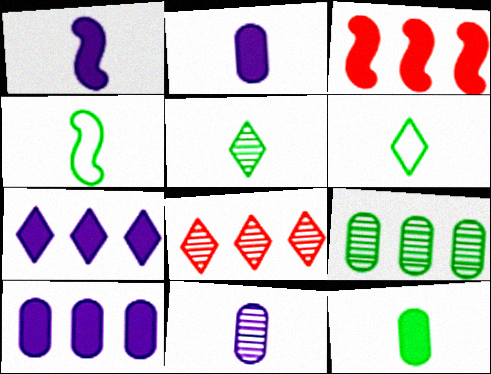[[4, 5, 12]]